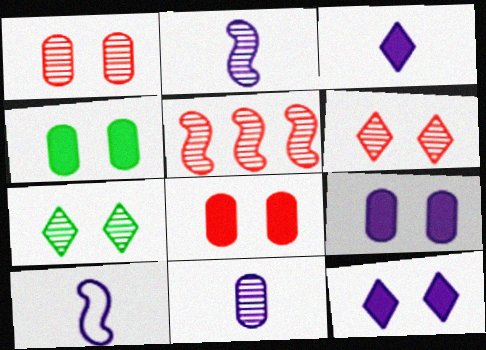[[3, 10, 11], 
[4, 8, 9], 
[5, 7, 11]]